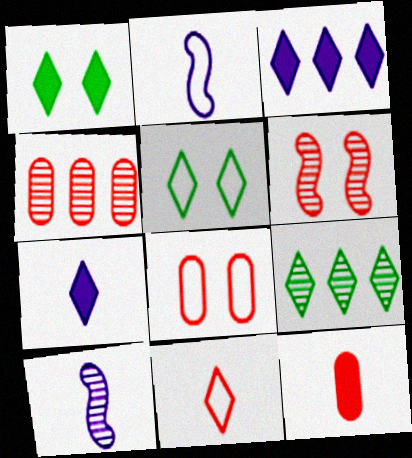[[1, 2, 4], 
[4, 8, 12]]